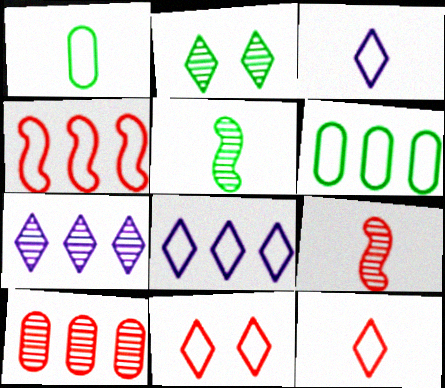[[4, 6, 8]]